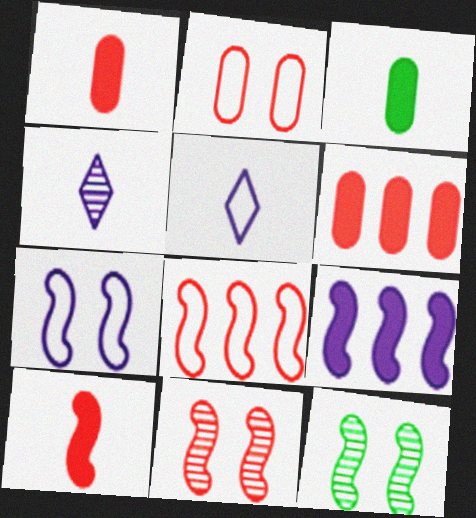[[5, 6, 12], 
[8, 10, 11]]